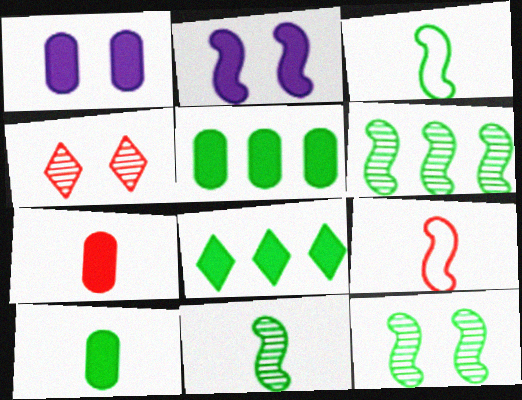[[1, 5, 7], 
[2, 6, 9], 
[2, 7, 8], 
[6, 11, 12]]